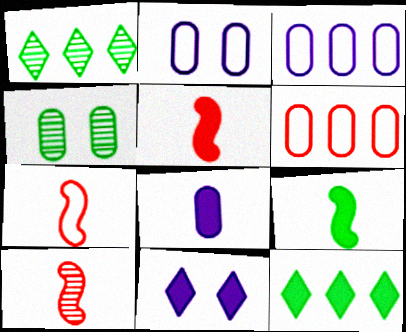[[1, 2, 5], 
[2, 10, 12], 
[4, 6, 8], 
[5, 7, 10]]